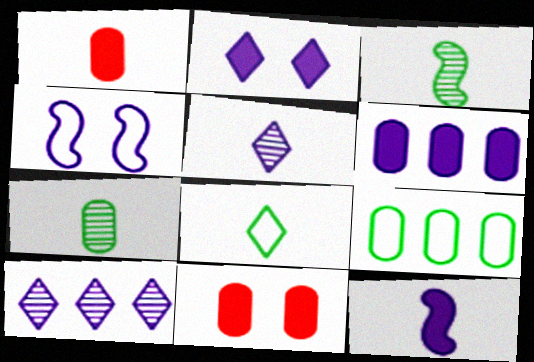[[2, 6, 12], 
[4, 5, 6]]